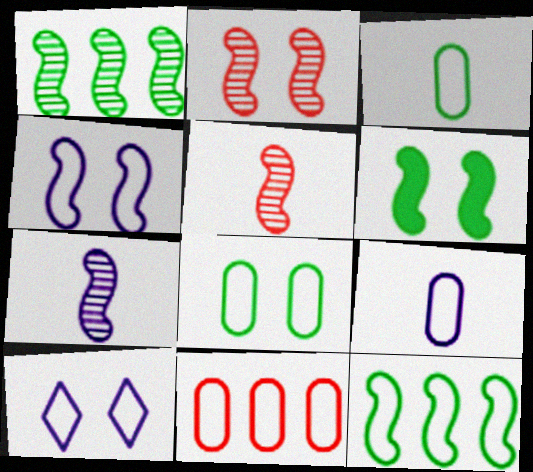[[1, 2, 7], 
[2, 4, 6], 
[8, 9, 11]]